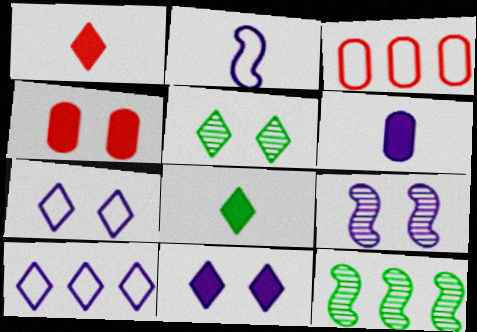[[1, 5, 10], 
[3, 8, 9], 
[6, 9, 10]]